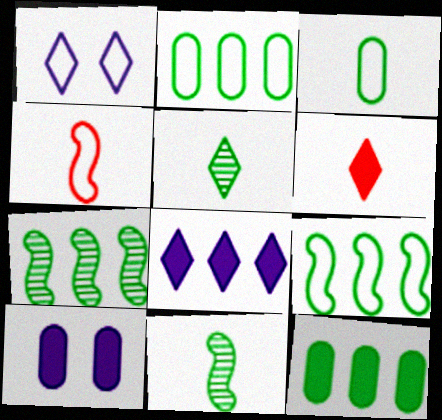[[1, 2, 4]]